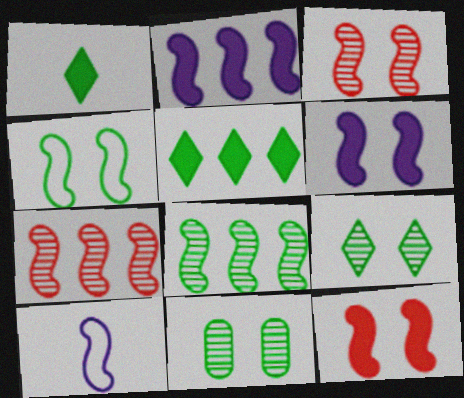[[3, 4, 6], 
[8, 10, 12]]